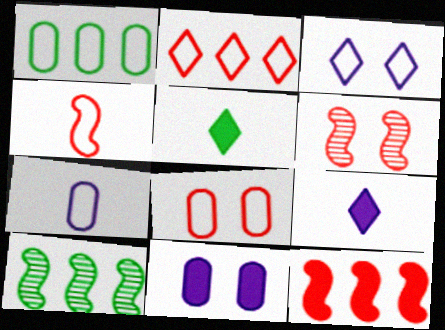[[1, 3, 4], 
[1, 6, 9], 
[1, 7, 8], 
[2, 4, 8], 
[4, 6, 12], 
[5, 11, 12], 
[8, 9, 10]]